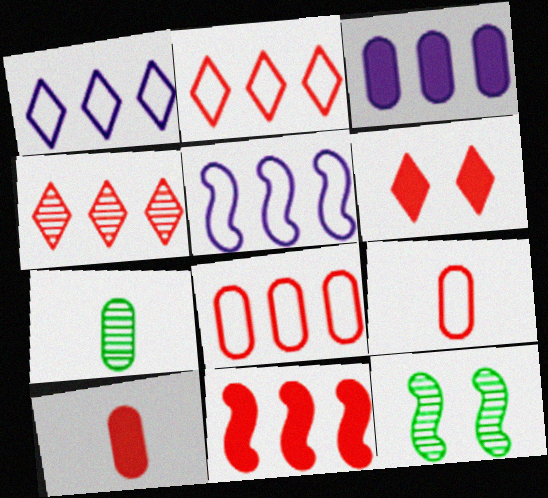[[1, 10, 12], 
[4, 8, 11], 
[5, 6, 7], 
[6, 10, 11]]